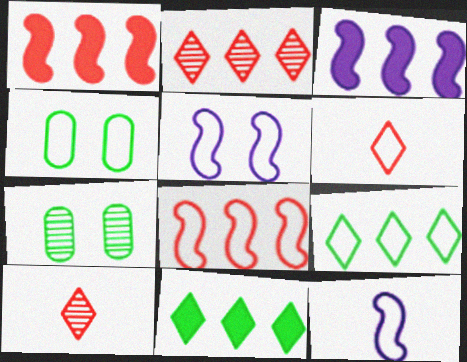[[3, 4, 10], 
[3, 6, 7]]